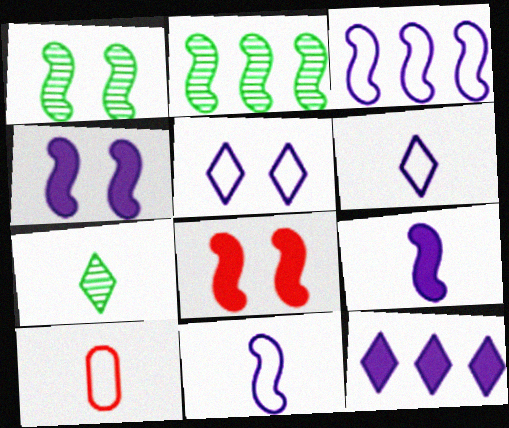[[1, 10, 12], 
[2, 8, 11], 
[7, 9, 10]]